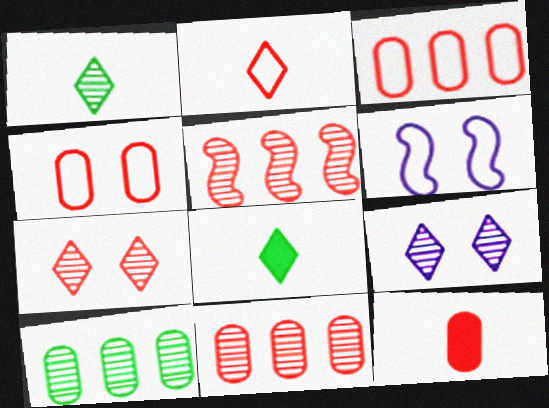[[4, 11, 12], 
[6, 8, 11]]